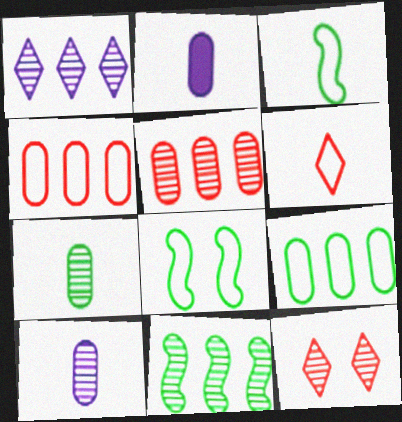[[1, 5, 11], 
[10, 11, 12]]